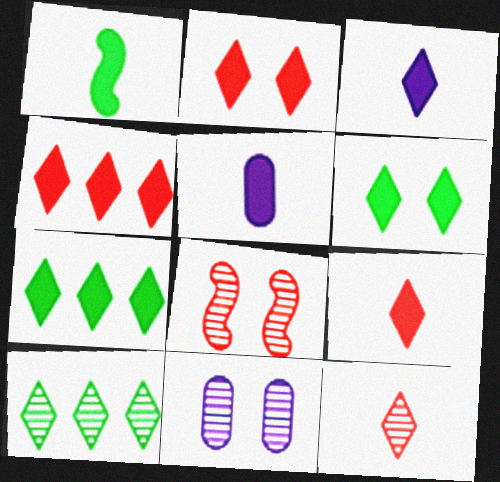[[1, 5, 9], 
[2, 3, 7], 
[2, 4, 9], 
[3, 4, 6]]